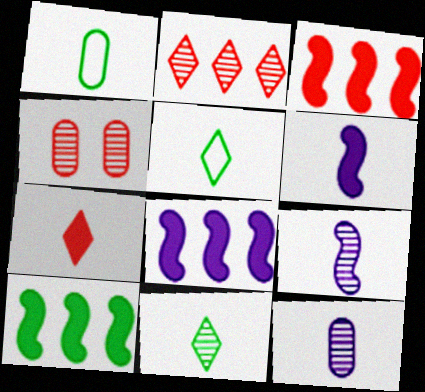[[1, 7, 9], 
[3, 8, 10], 
[4, 5, 8]]